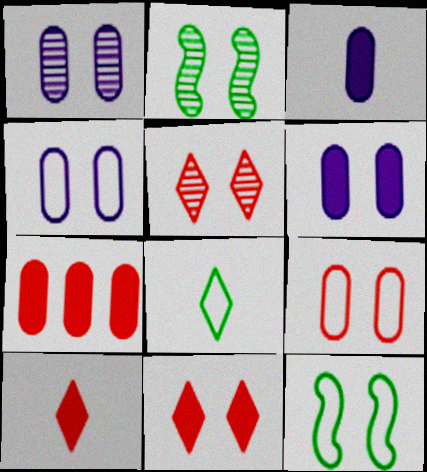[[1, 2, 5], 
[1, 4, 6], 
[1, 11, 12], 
[2, 4, 11], 
[5, 6, 12]]